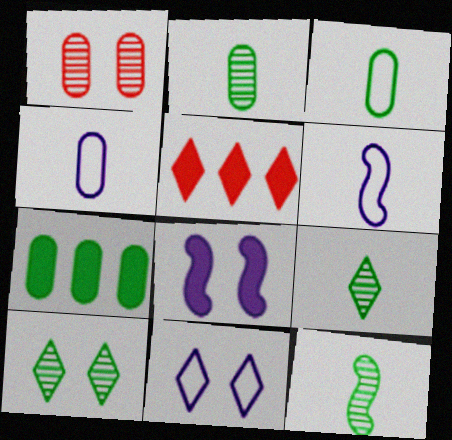[[1, 4, 7], 
[2, 9, 12], 
[5, 9, 11]]